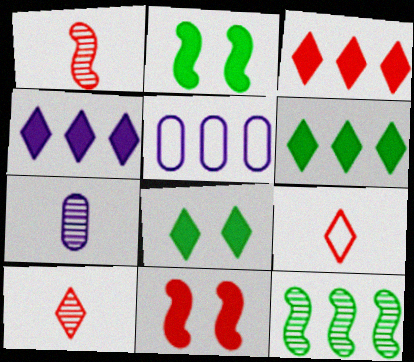[[1, 5, 8], 
[2, 5, 10], 
[3, 4, 6], 
[3, 5, 12]]